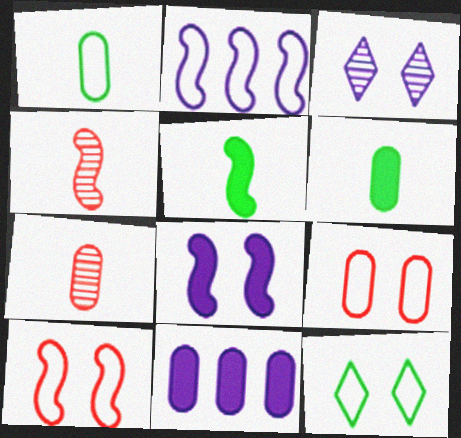[[4, 11, 12]]